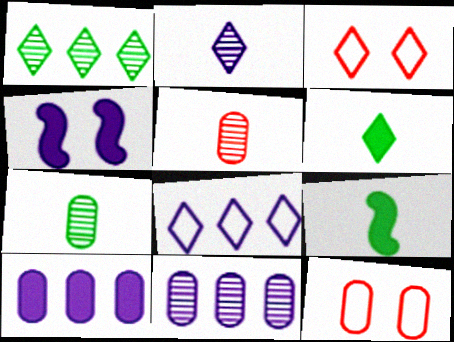[[3, 9, 11], 
[7, 10, 12]]